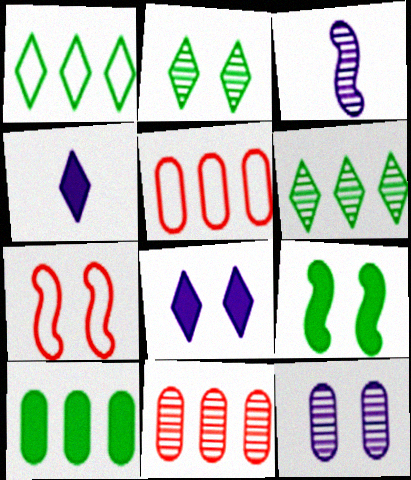[[2, 3, 11]]